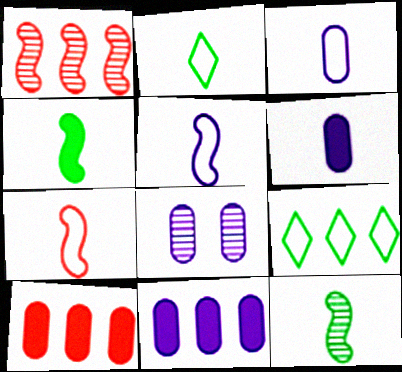[[1, 9, 11], 
[2, 3, 7], 
[3, 8, 11]]